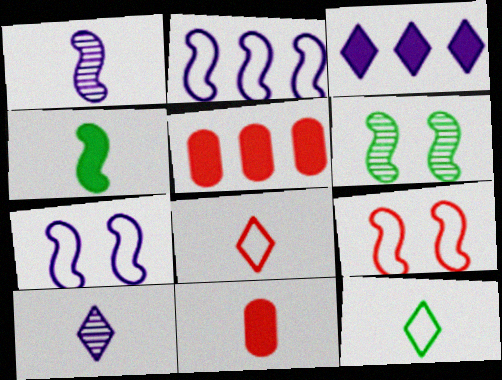[[1, 11, 12]]